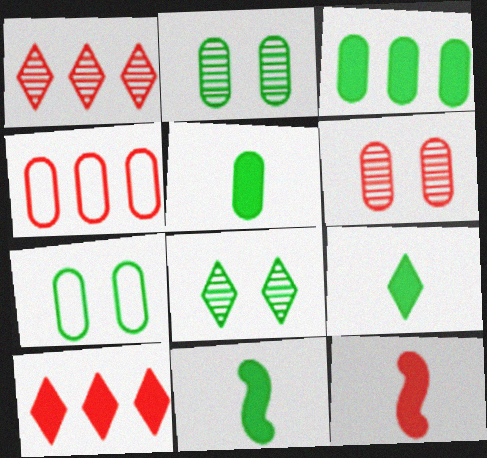[[5, 9, 11]]